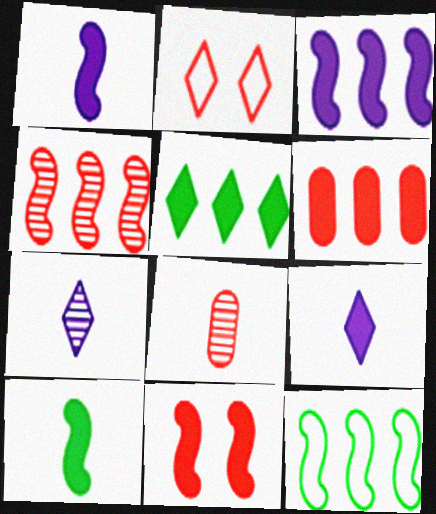[[2, 5, 7], 
[3, 4, 12], 
[3, 5, 6], 
[3, 10, 11]]